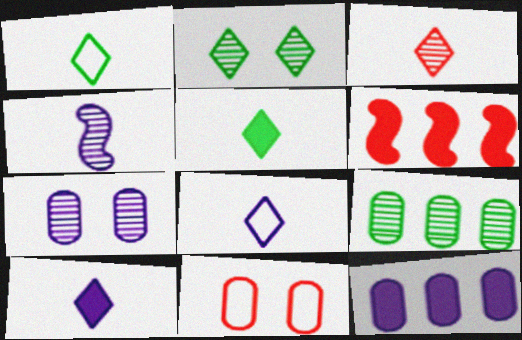[[1, 3, 10], 
[1, 6, 7], 
[3, 5, 8], 
[3, 6, 11]]